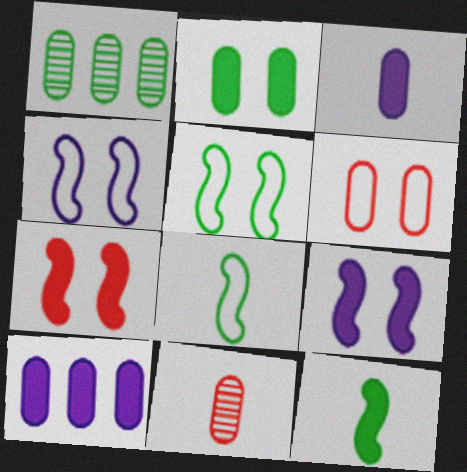[[1, 3, 6]]